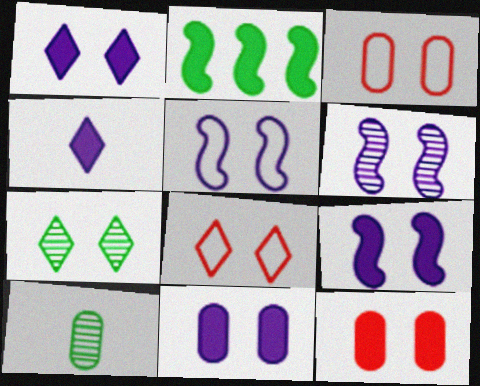[[1, 7, 8], 
[1, 9, 11], 
[2, 4, 12], 
[3, 7, 9], 
[5, 6, 9], 
[5, 7, 12]]